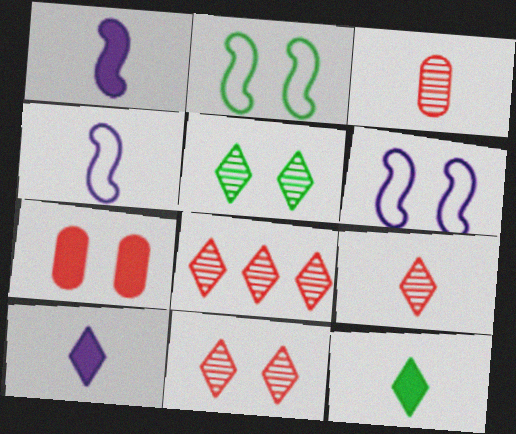[[3, 4, 12], 
[5, 6, 7], 
[8, 9, 11]]